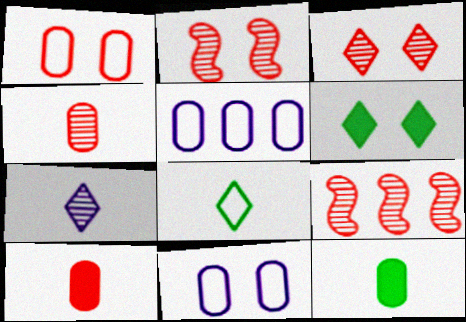[[2, 6, 11], 
[3, 4, 9]]